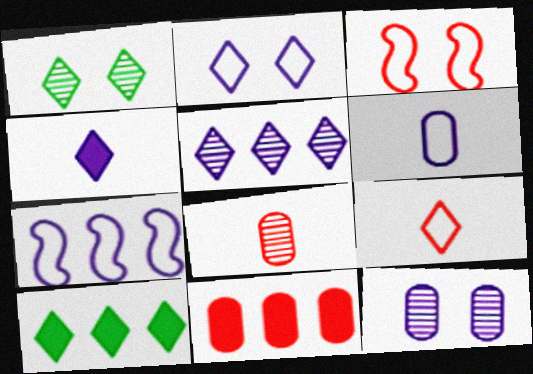[[2, 4, 5], 
[2, 6, 7], 
[4, 7, 12]]